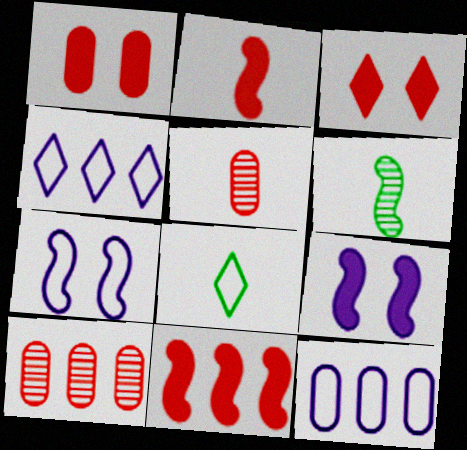[[1, 4, 6], 
[3, 6, 12], 
[6, 7, 11], 
[8, 9, 10]]